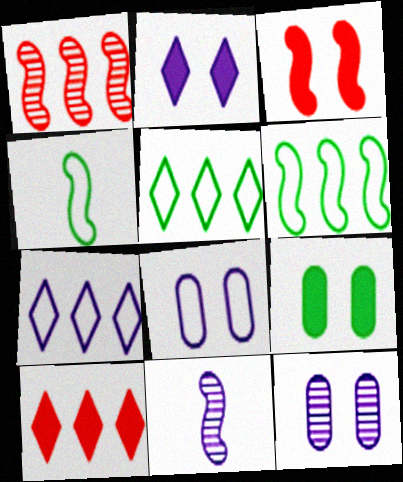[[2, 3, 9], 
[3, 6, 11], 
[4, 10, 12]]